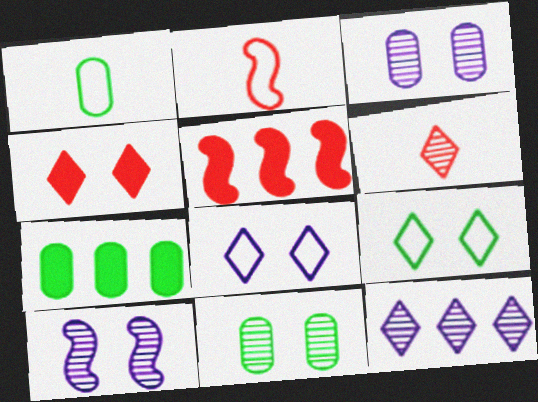[[1, 7, 11]]